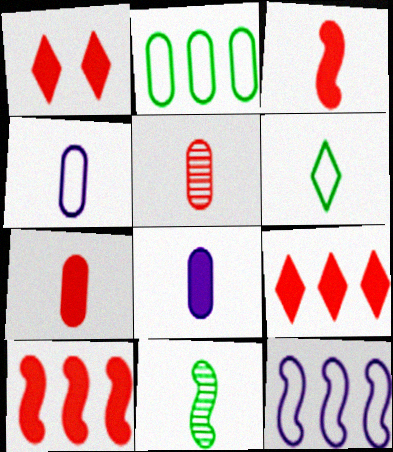[[1, 7, 10]]